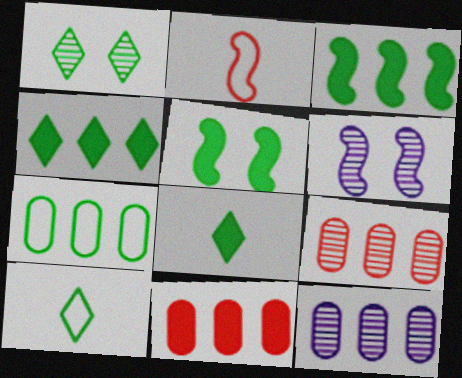[[1, 4, 10], 
[2, 3, 6], 
[6, 10, 11], 
[7, 11, 12]]